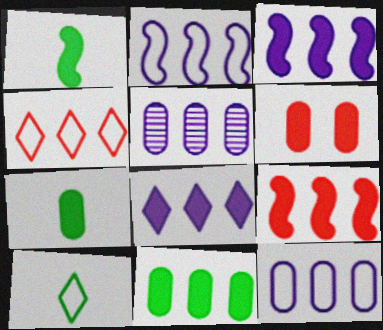[[1, 6, 8], 
[2, 5, 8], 
[8, 9, 11]]